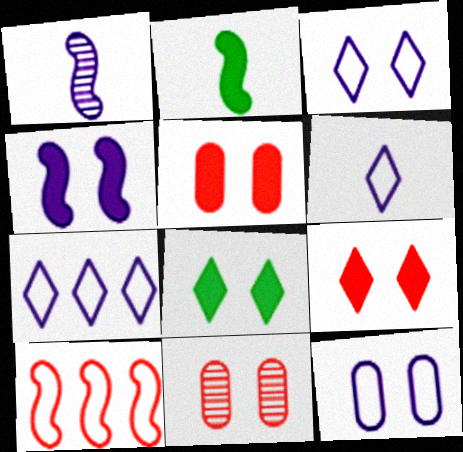[[2, 7, 11], 
[3, 6, 7], 
[4, 5, 8]]